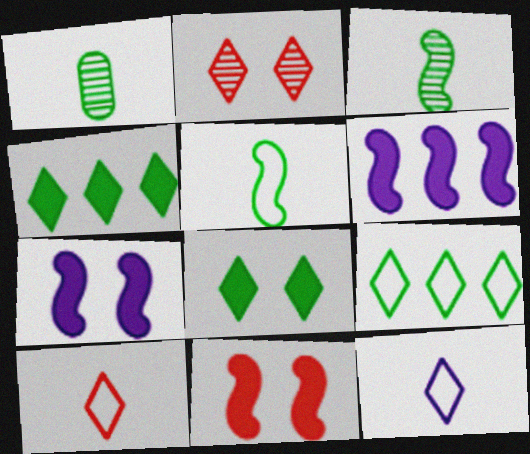[[2, 4, 12]]